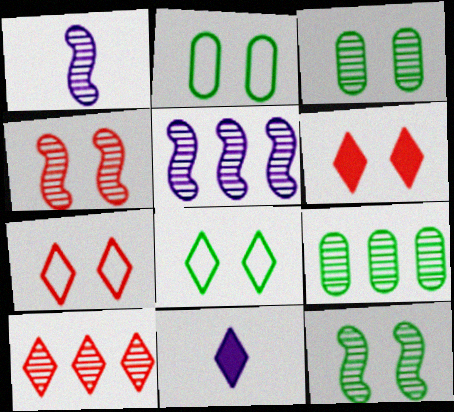[[1, 3, 10], 
[5, 9, 10], 
[8, 10, 11]]